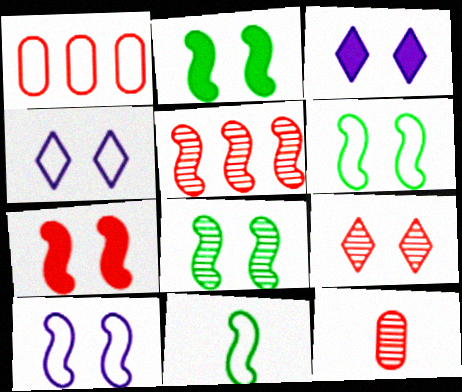[[1, 4, 11], 
[2, 6, 8], 
[5, 9, 12], 
[7, 8, 10]]